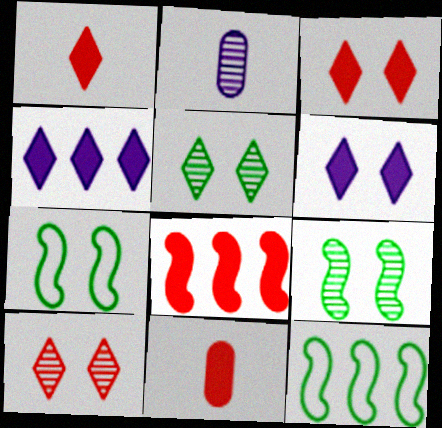[[2, 3, 12], 
[3, 8, 11]]